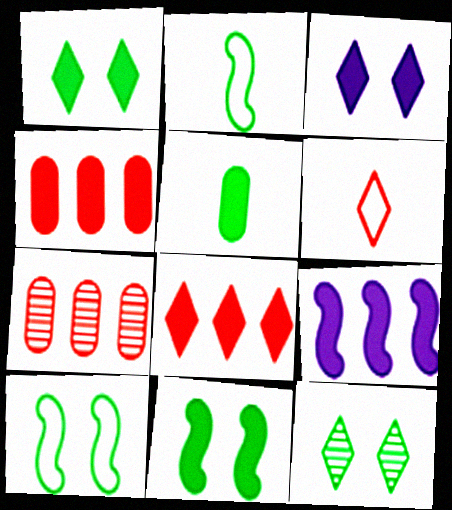[[2, 3, 7]]